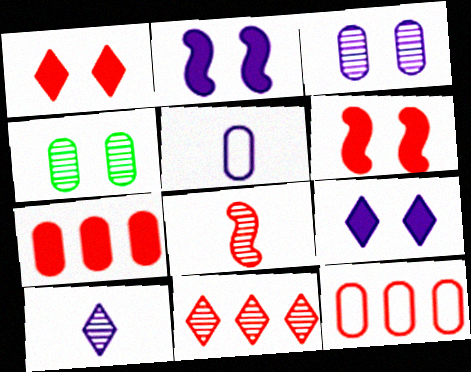[[1, 8, 12], 
[4, 5, 7]]